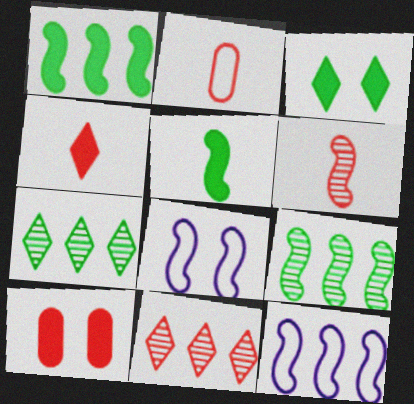[[1, 6, 8], 
[2, 4, 6]]